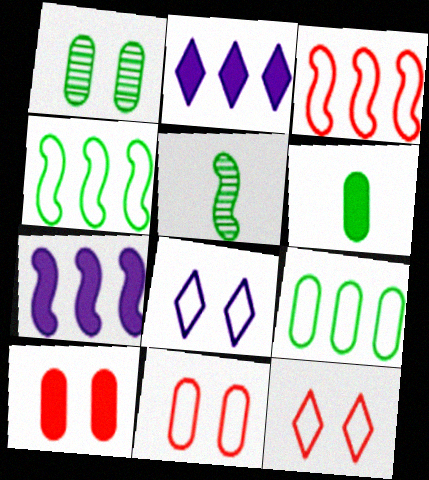[[1, 6, 9], 
[2, 5, 11]]